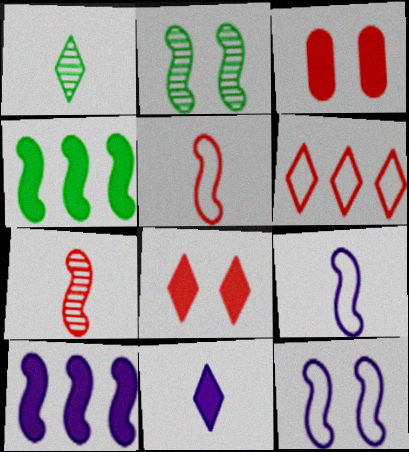[[2, 5, 10], 
[3, 4, 11], 
[3, 6, 7], 
[4, 7, 12]]